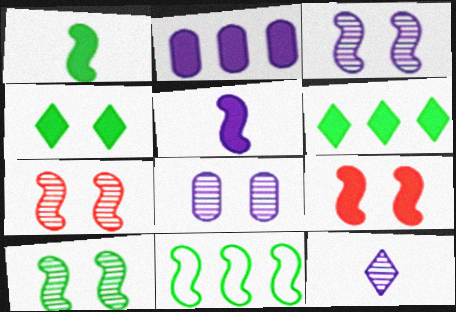[[1, 10, 11], 
[3, 7, 10], 
[5, 7, 11]]